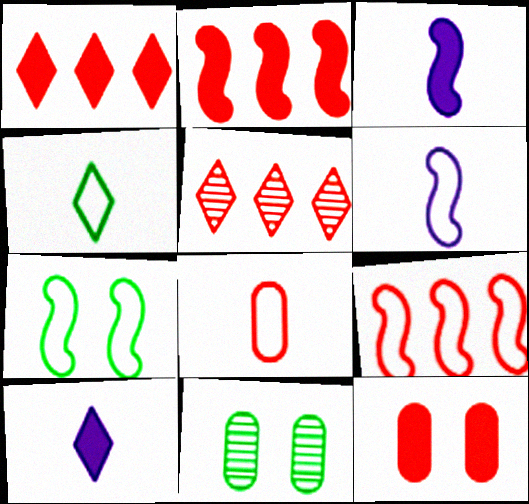[[1, 6, 11], 
[4, 6, 8], 
[6, 7, 9], 
[9, 10, 11]]